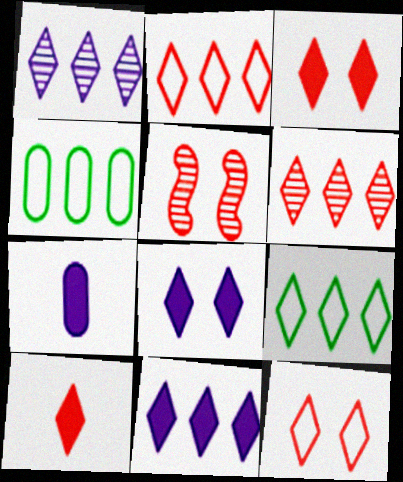[[5, 7, 9], 
[6, 9, 11], 
[6, 10, 12]]